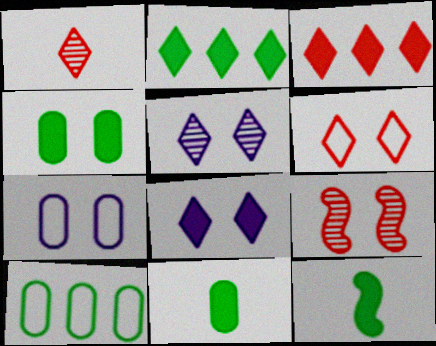[[1, 3, 6], 
[2, 4, 12]]